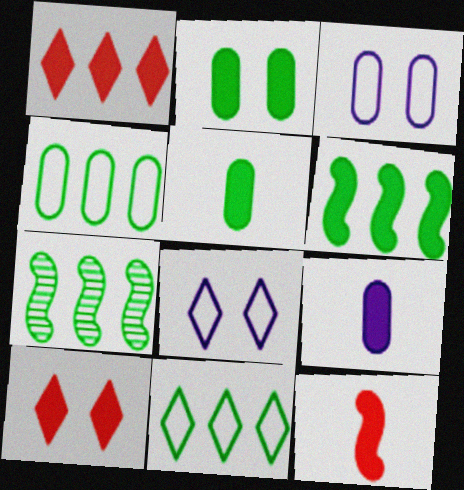[[6, 9, 10]]